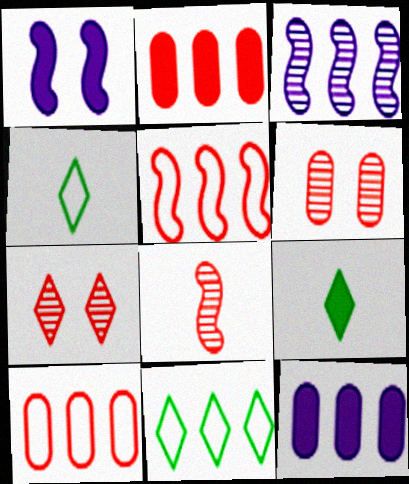[[1, 2, 9], 
[2, 3, 11]]